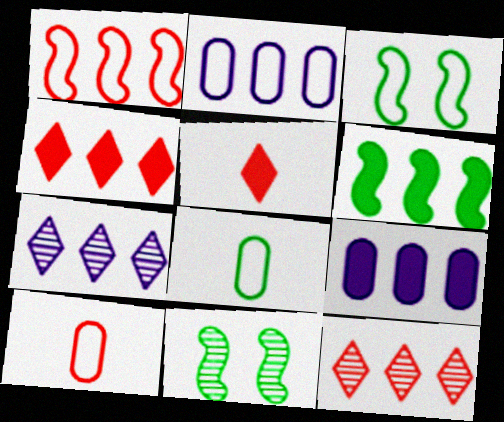[[2, 5, 11], 
[2, 6, 12], 
[4, 6, 9]]